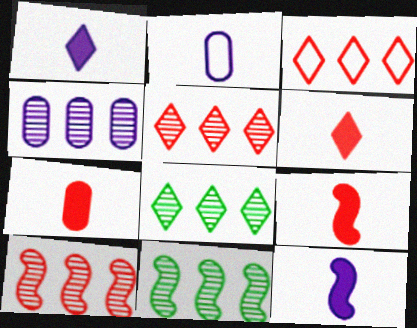[[4, 5, 11], 
[4, 8, 10], 
[6, 7, 9]]